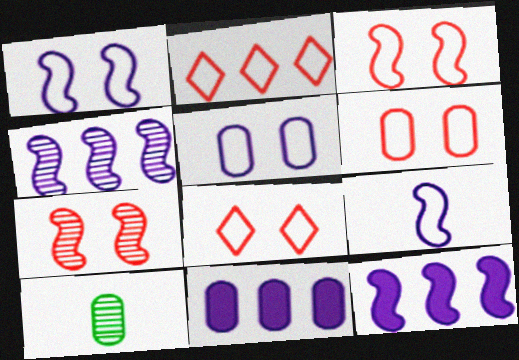[[3, 6, 8], 
[6, 10, 11], 
[8, 10, 12]]